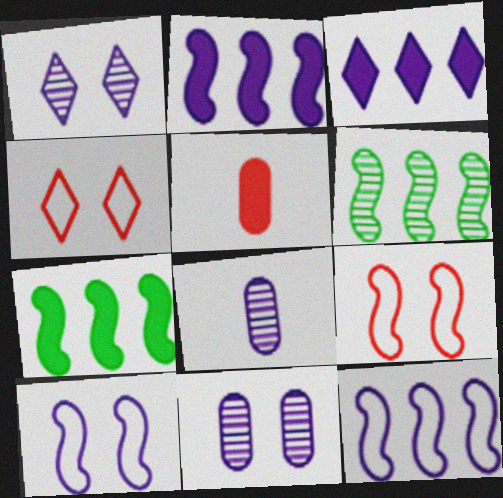[[3, 8, 10], 
[4, 7, 8]]